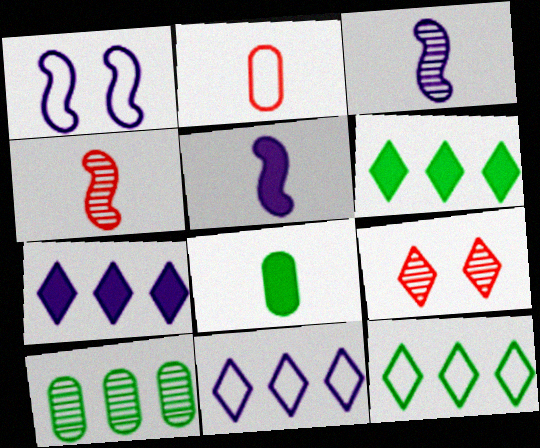[[1, 2, 12], 
[3, 9, 10]]